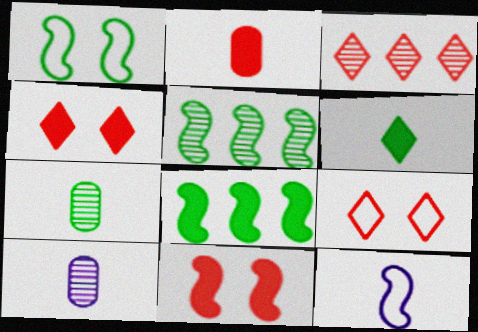[[5, 11, 12], 
[8, 9, 10]]